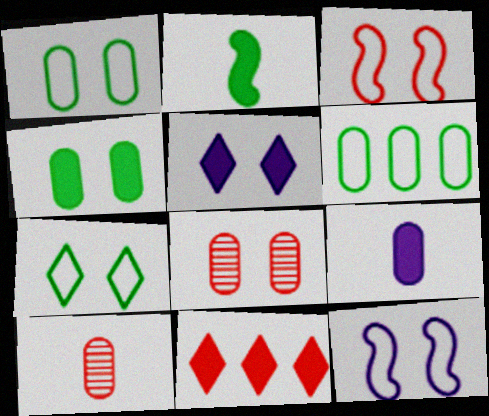[[3, 10, 11], 
[6, 8, 9]]